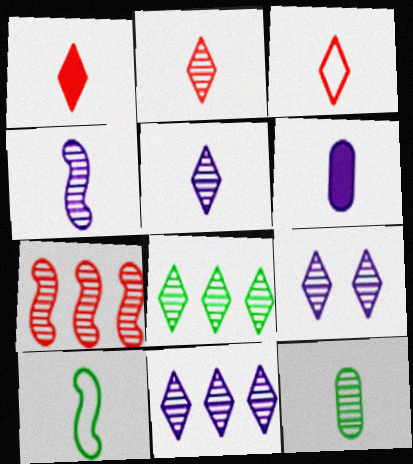[[1, 2, 3], 
[2, 4, 12], 
[2, 6, 10], 
[2, 8, 9], 
[5, 9, 11], 
[7, 9, 12]]